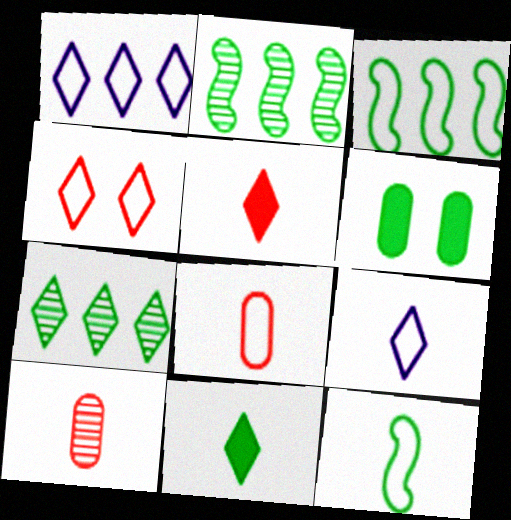[[6, 7, 12], 
[8, 9, 12]]